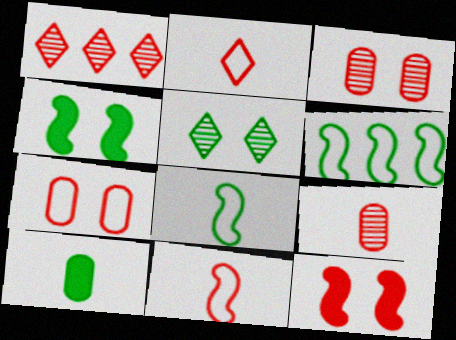[[5, 6, 10]]